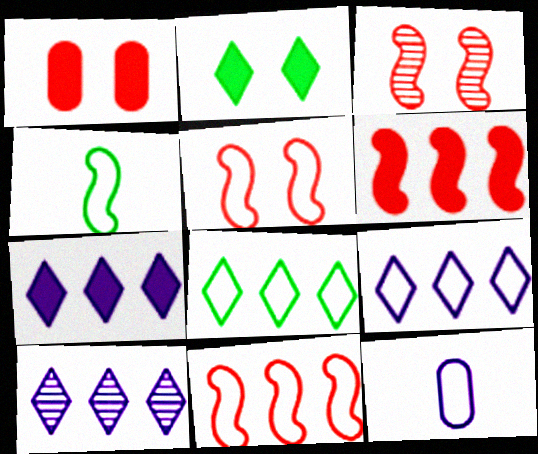[[1, 4, 10], 
[5, 8, 12], 
[7, 9, 10]]